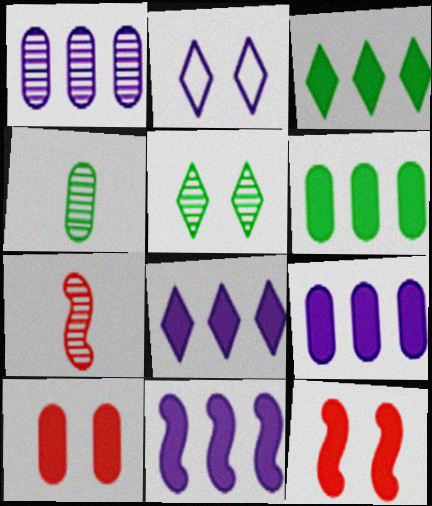[[1, 5, 7], 
[2, 6, 7], 
[8, 9, 11]]